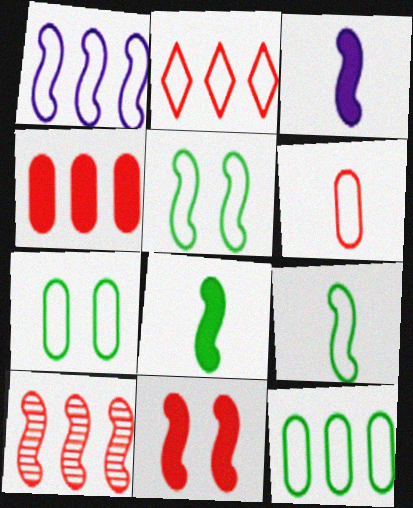[[1, 2, 12], 
[2, 4, 10], 
[3, 5, 10]]